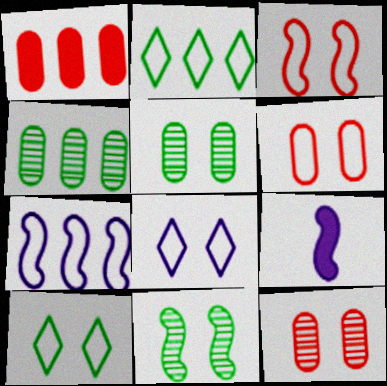[[2, 9, 12]]